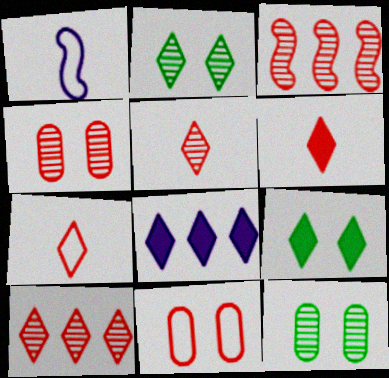[[2, 7, 8], 
[3, 4, 5], 
[3, 6, 11], 
[5, 6, 7], 
[6, 8, 9]]